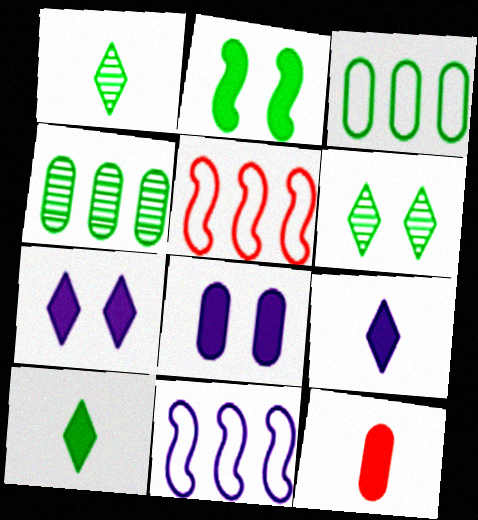[[1, 2, 3], 
[1, 5, 8], 
[6, 11, 12]]